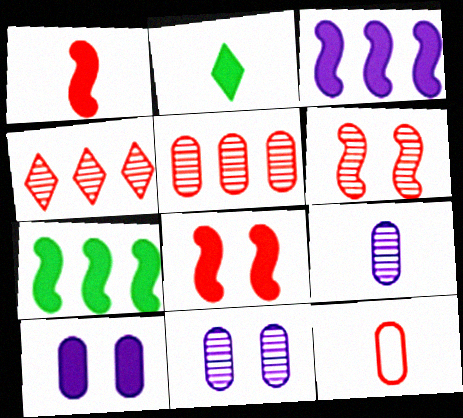[[4, 8, 12]]